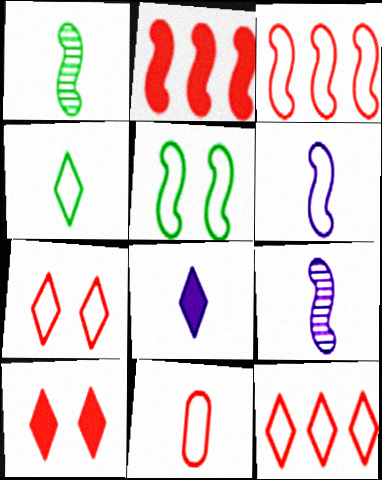[[1, 8, 11], 
[2, 5, 9], 
[3, 5, 6], 
[3, 7, 11], 
[4, 6, 11]]